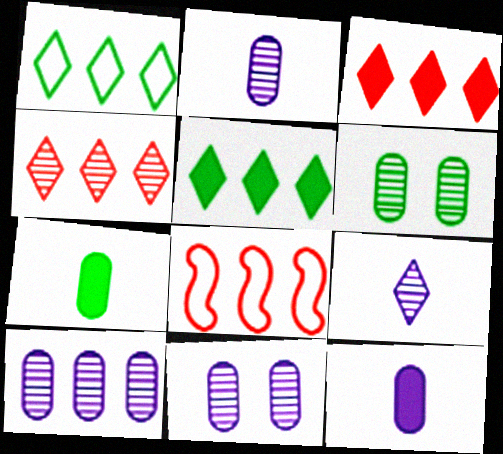[[2, 10, 11], 
[5, 8, 10]]